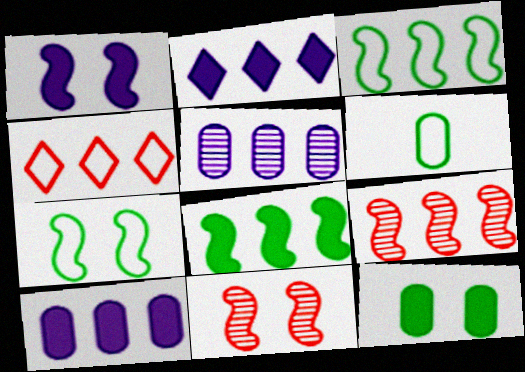[[1, 7, 11], 
[2, 6, 11], 
[4, 5, 8]]